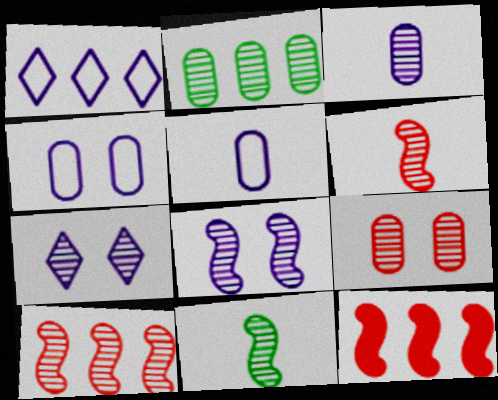[[1, 2, 12], 
[2, 3, 9], 
[2, 6, 7], 
[8, 10, 11]]